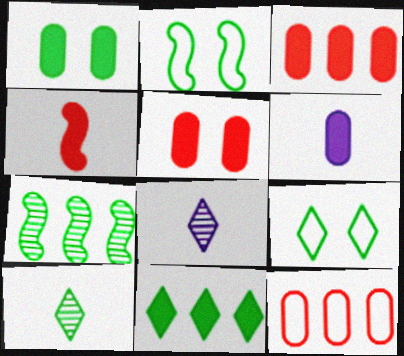[[1, 3, 6], 
[2, 3, 8], 
[9, 10, 11]]